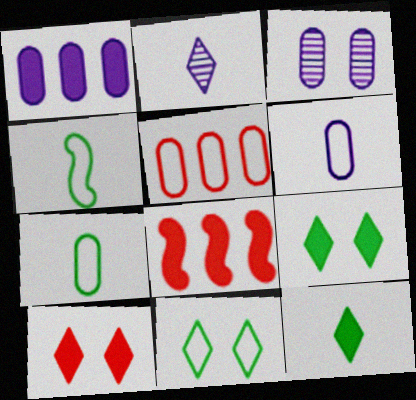[[1, 3, 6]]